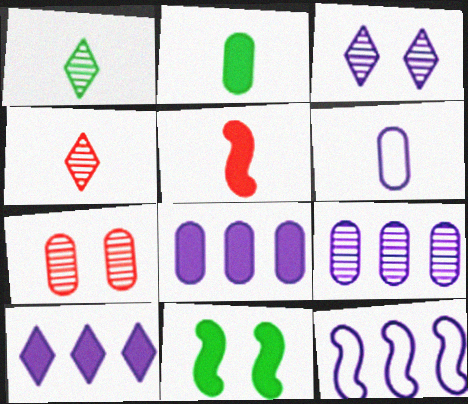[[1, 5, 6], 
[9, 10, 12]]